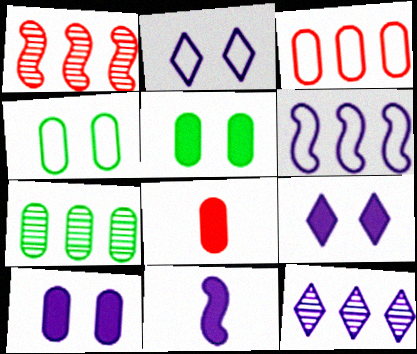[[1, 7, 12]]